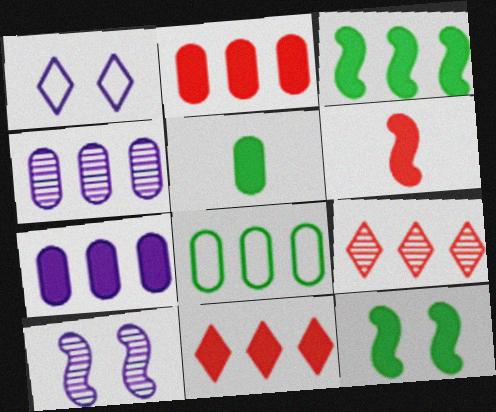[[2, 4, 8], 
[3, 7, 11]]